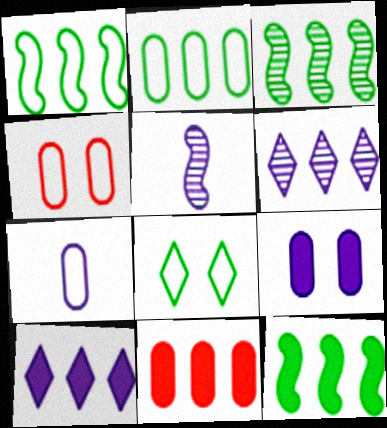[[1, 3, 12], 
[1, 6, 11], 
[2, 4, 7], 
[5, 8, 11], 
[10, 11, 12]]